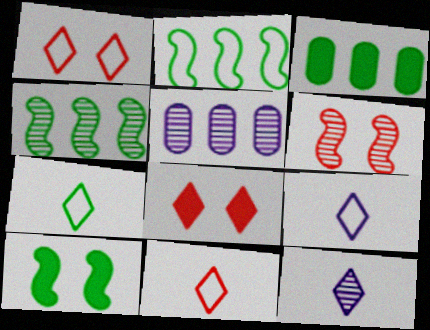[[3, 6, 9], 
[5, 10, 11], 
[7, 9, 11]]